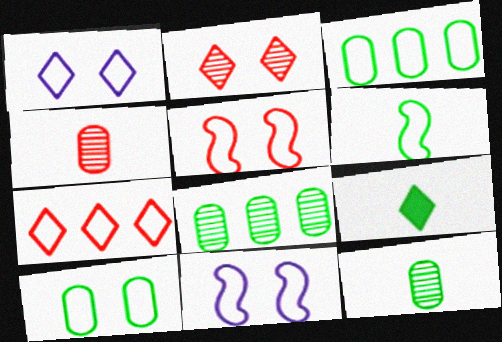[[1, 5, 10], 
[6, 9, 12]]